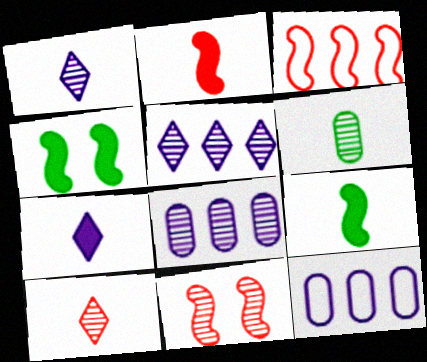[[2, 3, 11], 
[4, 10, 12], 
[5, 6, 11]]